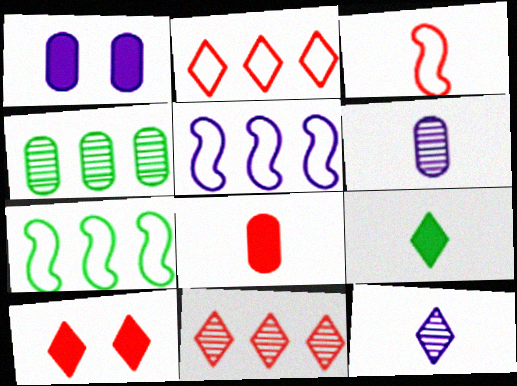[[1, 5, 12], 
[3, 6, 9], 
[6, 7, 10]]